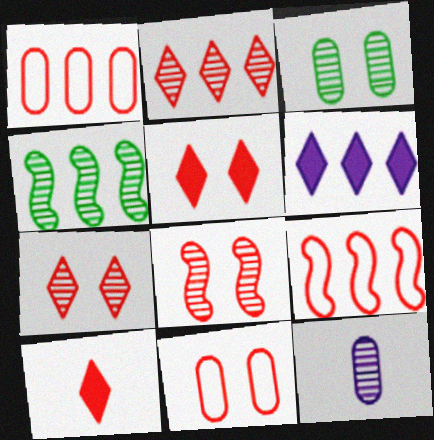[[1, 4, 6], 
[1, 8, 10], 
[4, 7, 12], 
[5, 8, 11]]